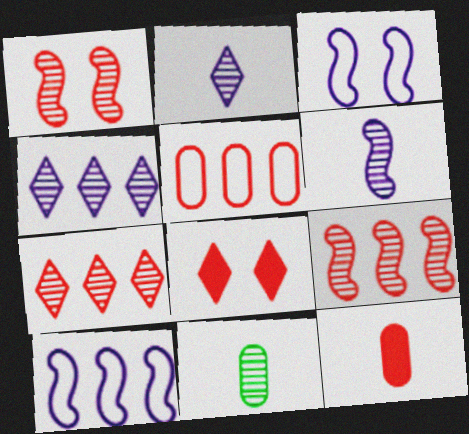[[1, 4, 11], 
[8, 10, 11]]